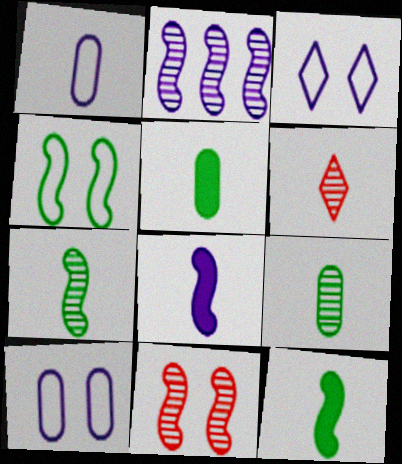[[1, 6, 12], 
[2, 7, 11]]